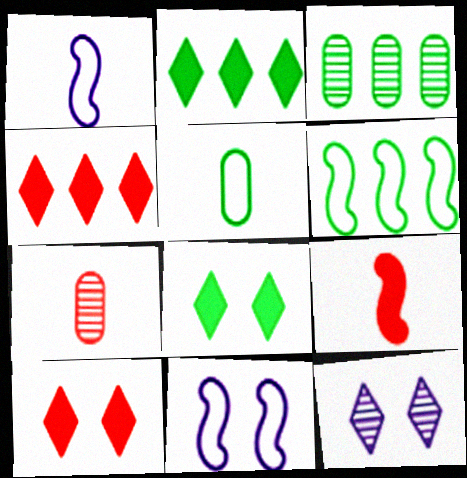[[1, 3, 10], 
[2, 3, 6], 
[2, 7, 11]]